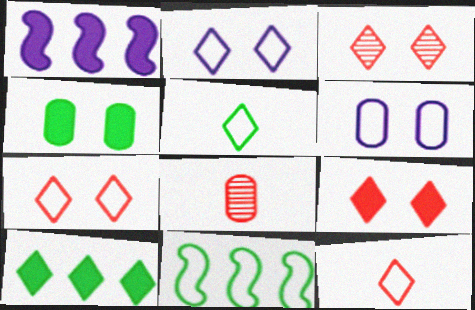[[3, 7, 9], 
[6, 11, 12]]